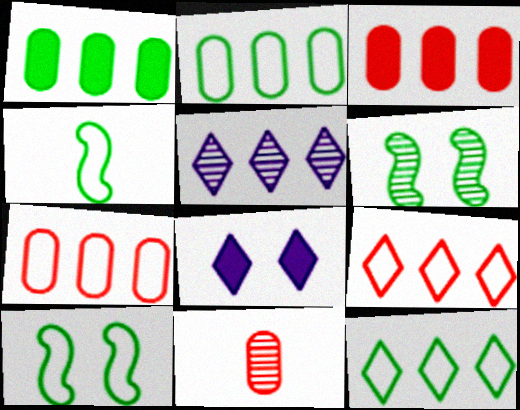[[5, 6, 11]]